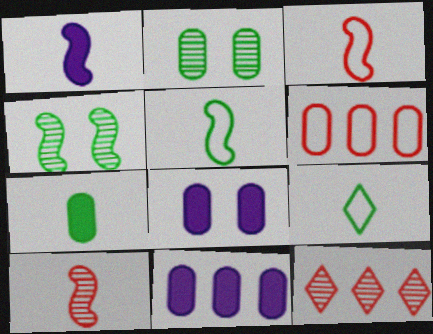[[1, 5, 10], 
[5, 8, 12]]